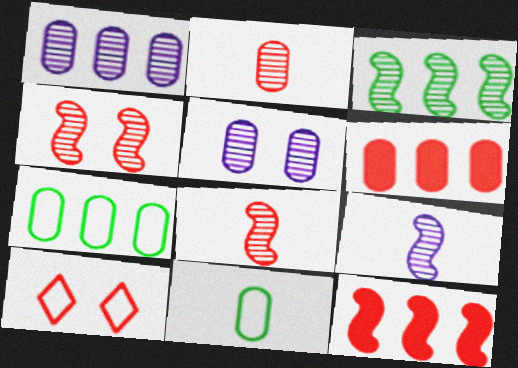[[1, 6, 7], 
[2, 10, 12], 
[3, 4, 9], 
[5, 6, 11], 
[6, 8, 10]]